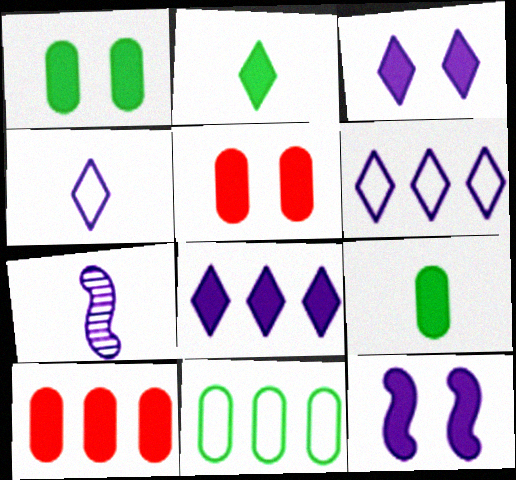[[2, 10, 12]]